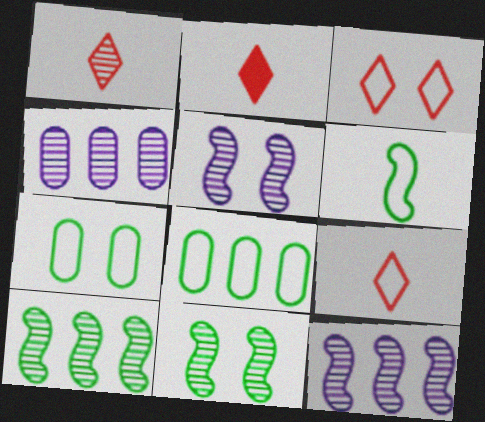[[1, 2, 9], 
[1, 4, 11], 
[2, 5, 8], 
[2, 7, 12]]